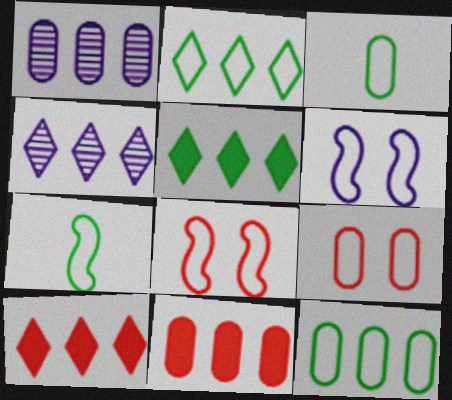[[1, 11, 12], 
[2, 4, 10]]